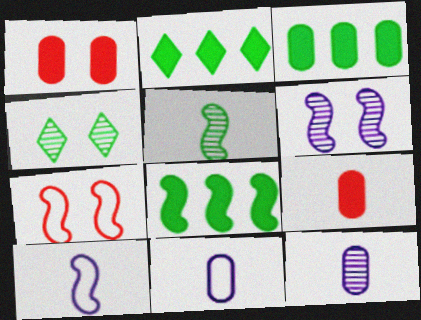[[2, 3, 8], 
[2, 7, 12]]